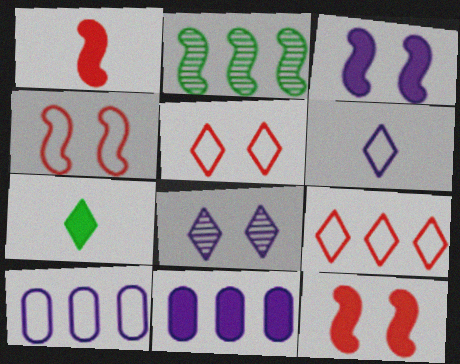[[2, 9, 11], 
[7, 8, 9], 
[7, 11, 12]]